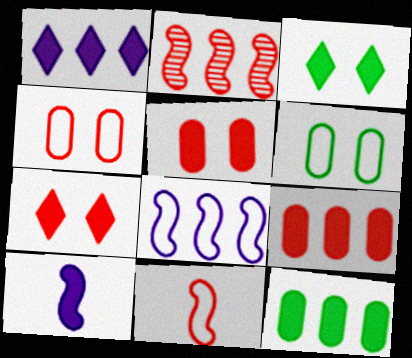[[3, 9, 10], 
[7, 10, 12]]